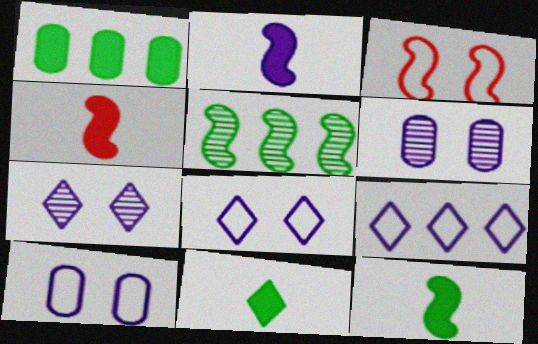[[2, 3, 5], 
[2, 4, 12], 
[2, 6, 9]]